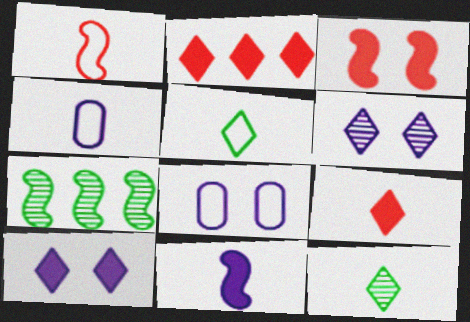[[1, 4, 5], 
[2, 5, 6], 
[7, 8, 9]]